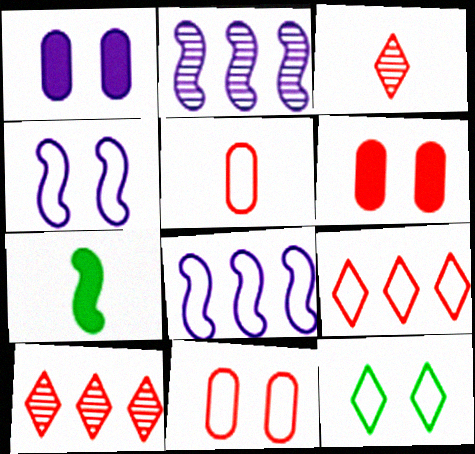[[4, 11, 12], 
[5, 8, 12]]